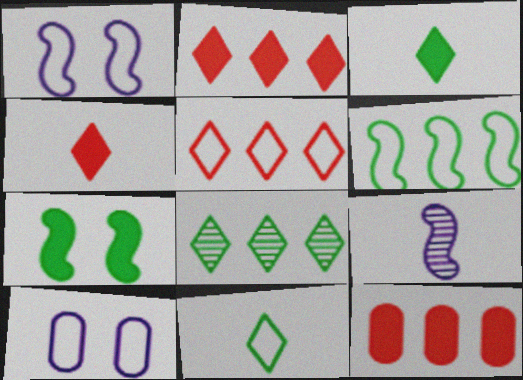[]